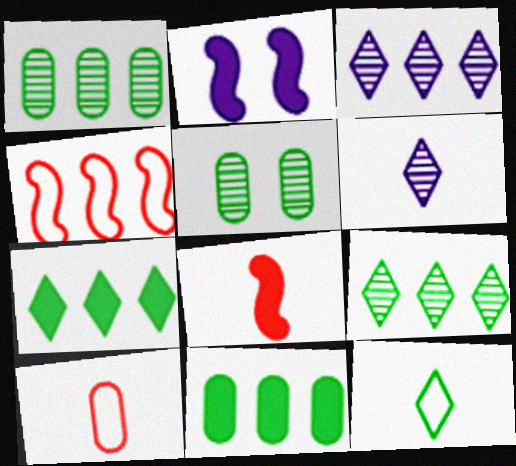[[2, 9, 10], 
[3, 4, 11]]